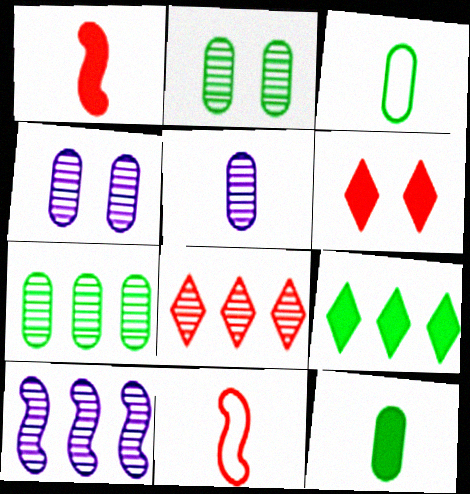[[3, 6, 10], 
[4, 9, 11], 
[7, 8, 10]]